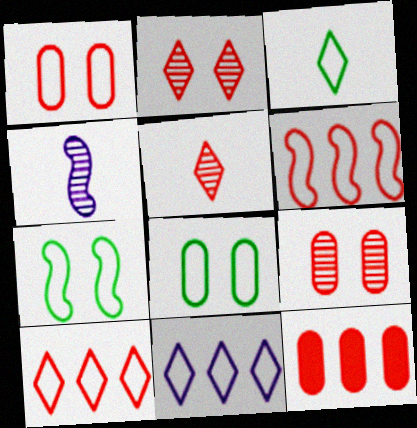[]